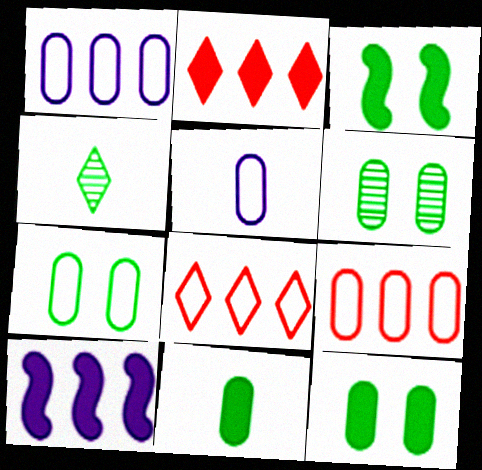[[5, 7, 9], 
[6, 7, 12]]